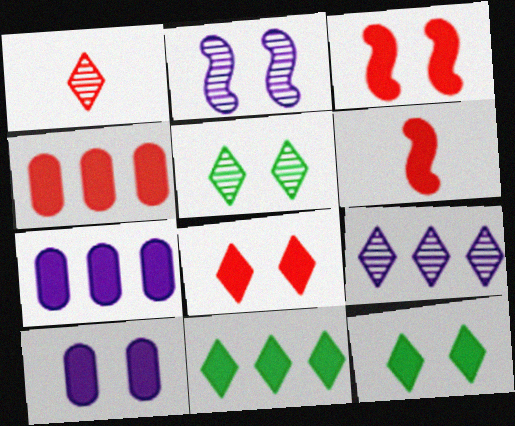[[1, 5, 9], 
[3, 10, 12], 
[4, 6, 8], 
[6, 7, 12], 
[6, 10, 11]]